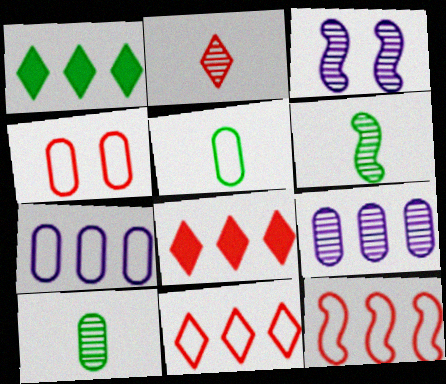[[1, 9, 12], 
[3, 5, 8], 
[4, 5, 7]]